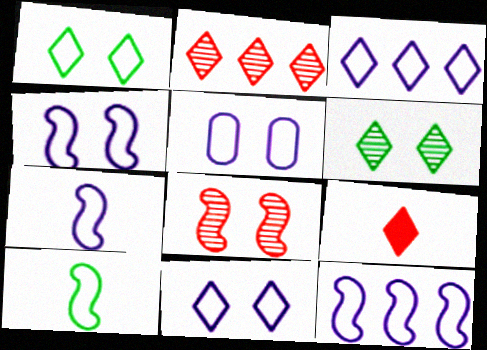[[3, 5, 7], 
[3, 6, 9], 
[4, 5, 11], 
[4, 7, 12]]